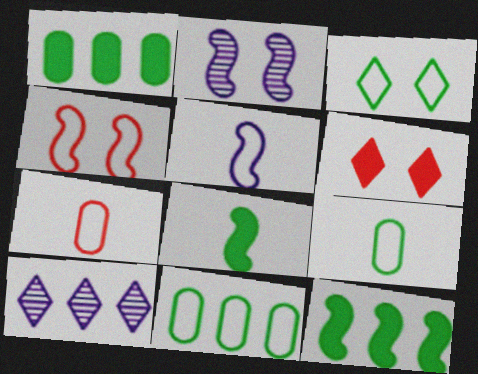[]